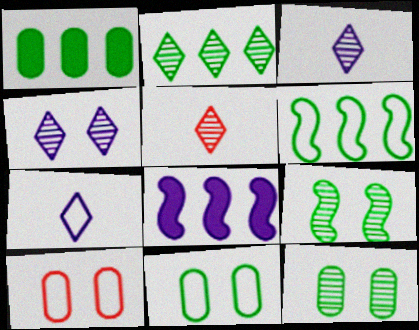[[1, 2, 6], 
[2, 4, 5], 
[5, 8, 11], 
[6, 7, 10]]